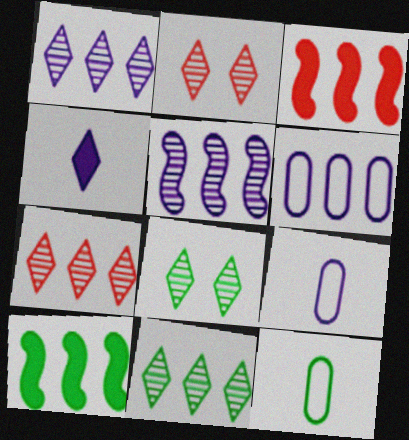[[1, 7, 11], 
[2, 9, 10], 
[3, 6, 11], 
[3, 8, 9], 
[6, 7, 10], 
[8, 10, 12]]